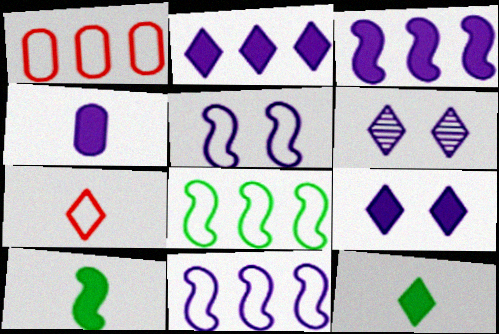[[1, 6, 10], 
[3, 4, 9], 
[4, 6, 11]]